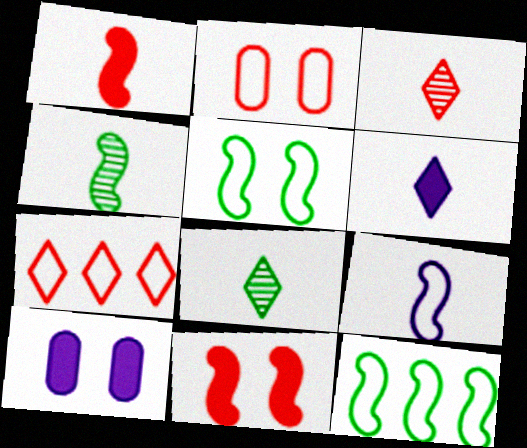[[1, 4, 9], 
[3, 10, 12], 
[4, 7, 10]]